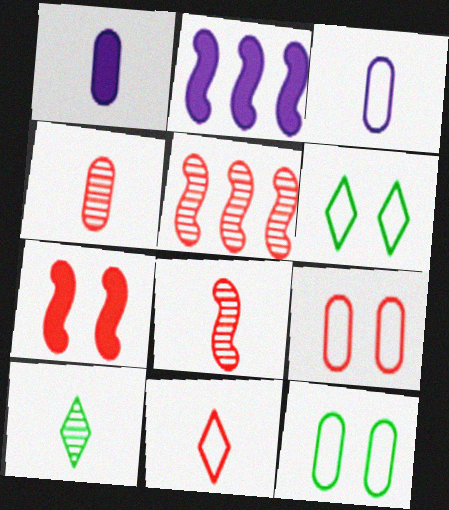[[1, 5, 6], 
[2, 4, 6], 
[2, 9, 10]]